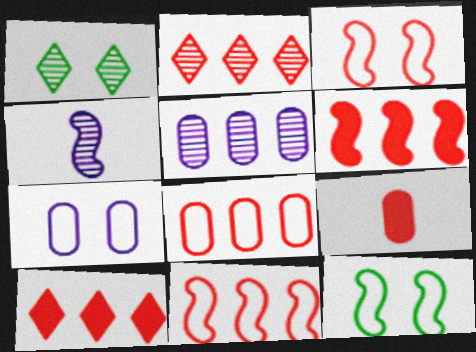[[2, 3, 9], 
[2, 6, 8], 
[4, 6, 12]]